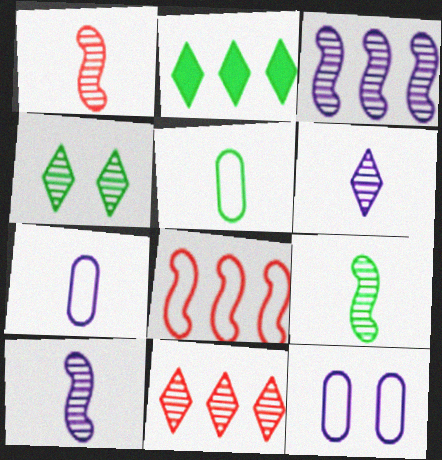[[1, 2, 12], 
[1, 9, 10], 
[4, 6, 11]]